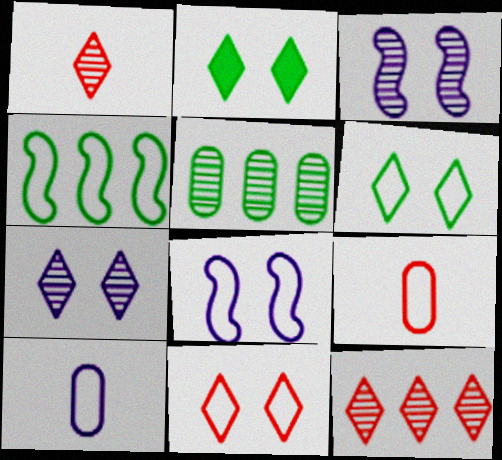[[1, 3, 5], 
[2, 7, 11], 
[4, 10, 11]]